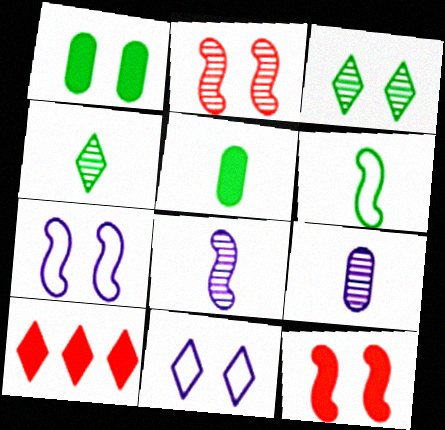[[1, 2, 11], 
[4, 5, 6], 
[4, 10, 11]]